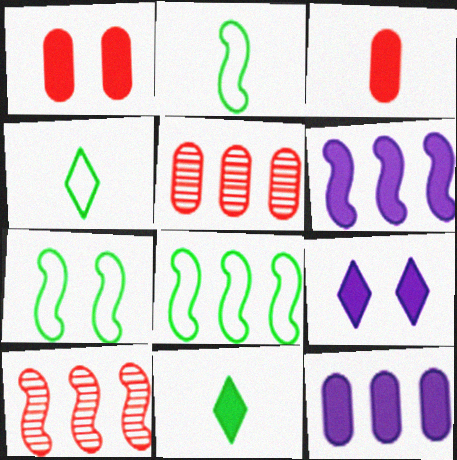[[1, 6, 11], 
[2, 5, 9], 
[2, 7, 8], 
[6, 8, 10]]